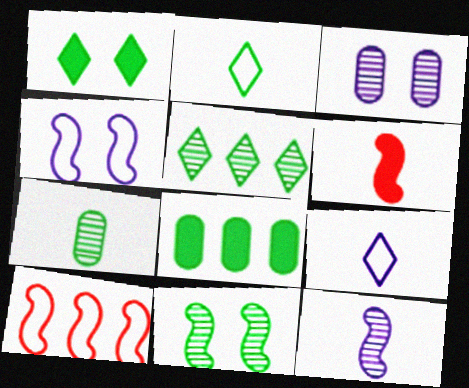[[1, 2, 5], 
[2, 8, 11], 
[5, 7, 11], 
[6, 7, 9]]